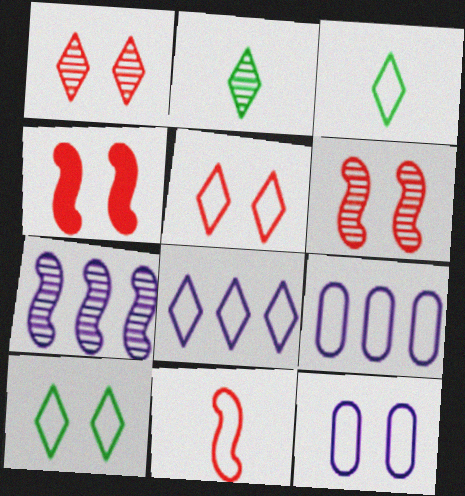[[2, 4, 9], 
[3, 5, 8], 
[9, 10, 11]]